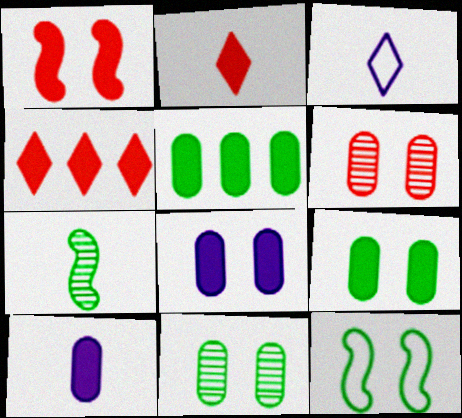[]